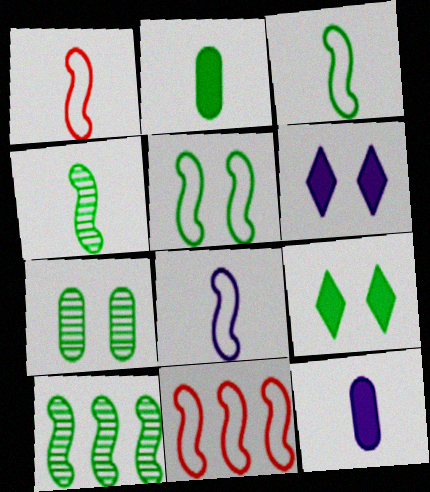[[1, 3, 8], 
[5, 7, 9], 
[5, 8, 11]]